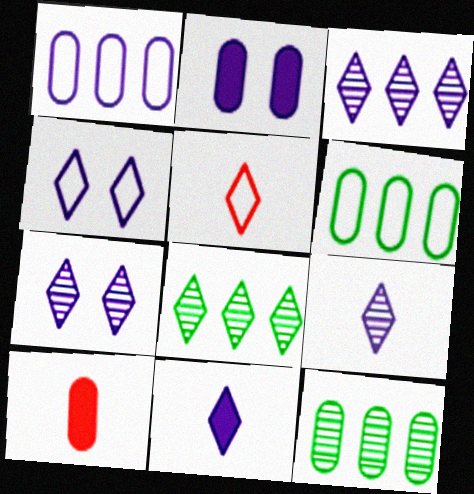[[3, 4, 11], 
[3, 7, 9]]